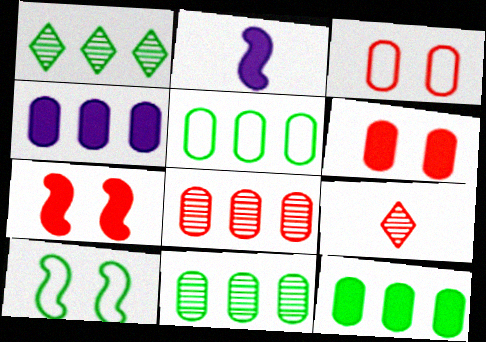[[1, 2, 3], 
[4, 5, 8], 
[4, 9, 10], 
[5, 11, 12]]